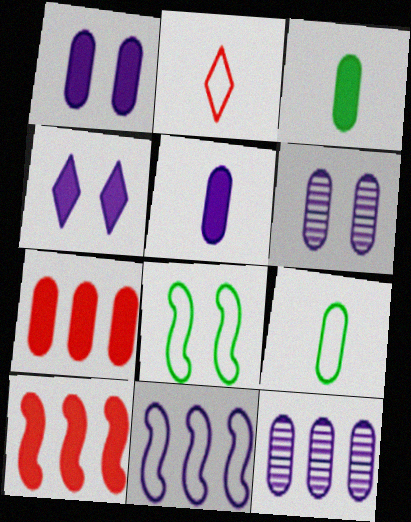[[1, 3, 7], 
[3, 4, 10], 
[6, 7, 9]]